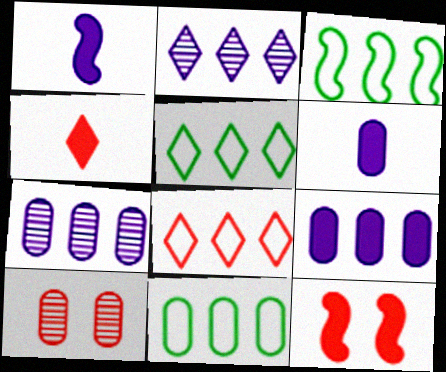[[1, 5, 10], 
[3, 5, 11], 
[6, 10, 11]]